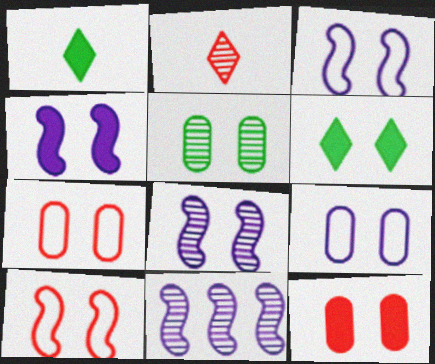[[1, 7, 11], 
[2, 5, 11], 
[3, 4, 8], 
[4, 6, 12], 
[5, 9, 12], 
[6, 7, 8]]